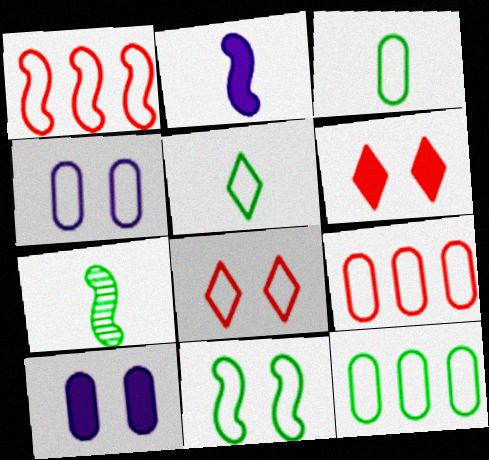[[1, 4, 5], 
[3, 4, 9], 
[4, 8, 11], 
[5, 11, 12]]